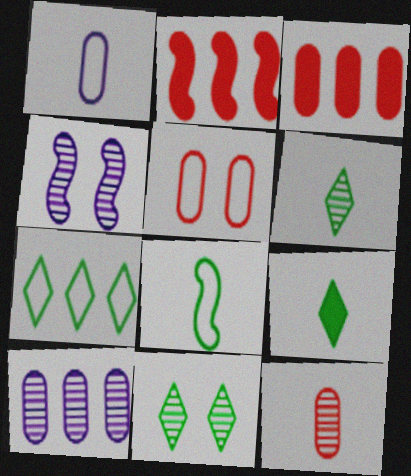[[1, 2, 11], 
[2, 4, 8], 
[2, 7, 10], 
[3, 5, 12], 
[7, 9, 11]]